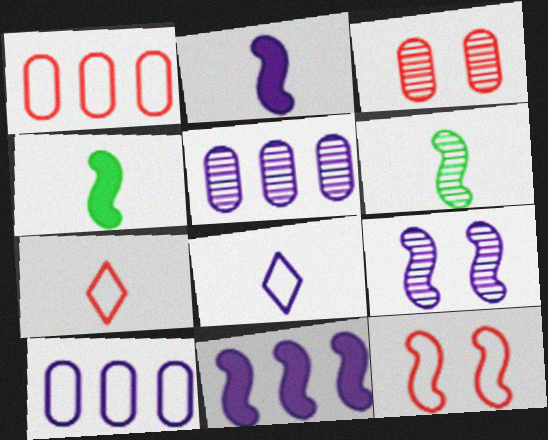[[1, 7, 12], 
[6, 11, 12]]